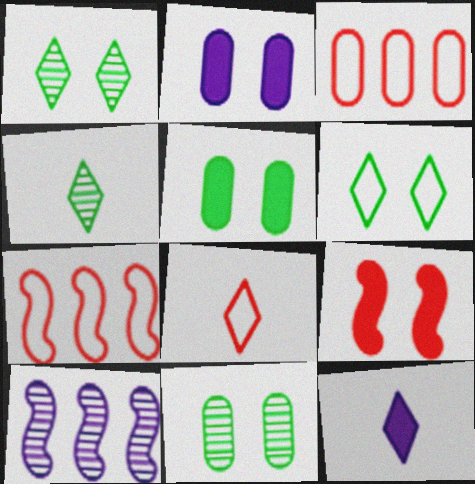[[2, 4, 7], 
[4, 8, 12], 
[5, 8, 10], 
[7, 11, 12]]